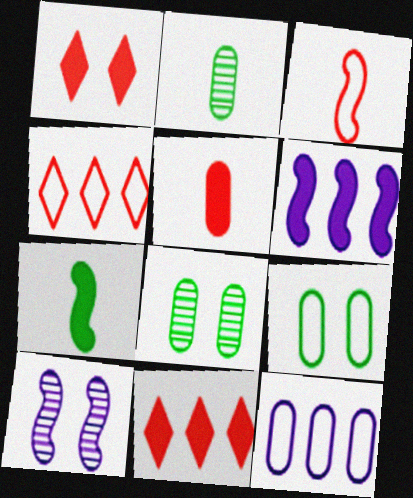[[1, 9, 10], 
[5, 8, 12]]